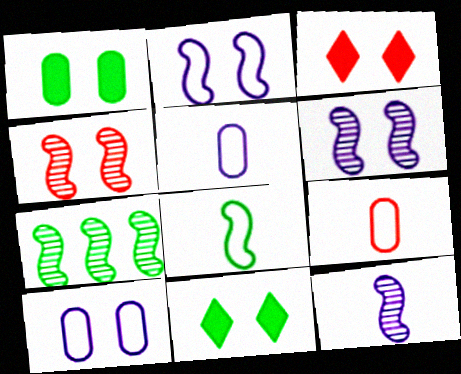[[3, 5, 7], 
[4, 7, 12], 
[4, 10, 11]]